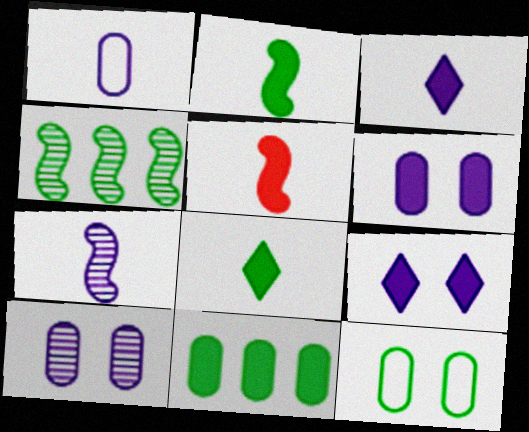[[1, 3, 7], 
[4, 8, 12], 
[5, 9, 11]]